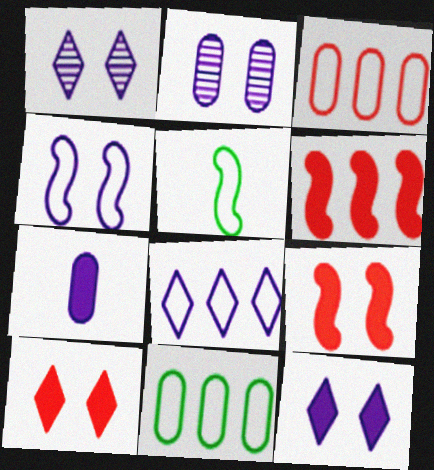[[2, 4, 12]]